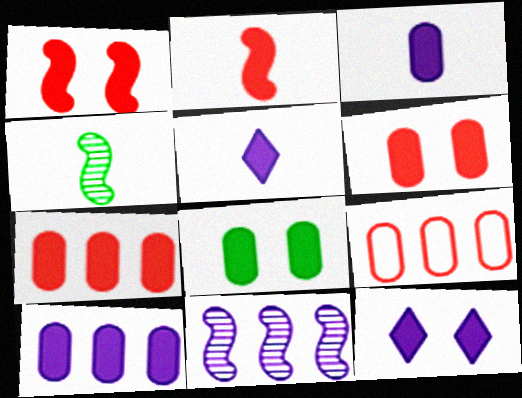[[1, 8, 12], 
[3, 7, 8], 
[4, 9, 12]]